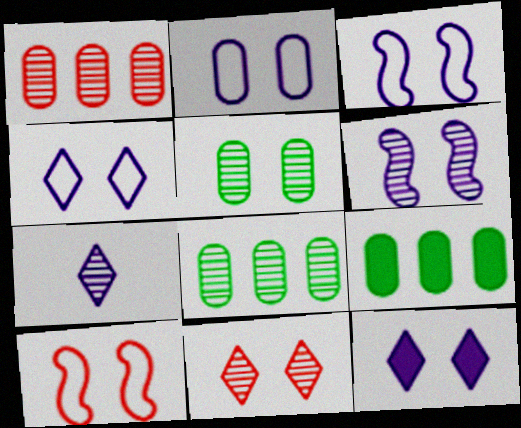[[2, 3, 4], 
[2, 6, 12], 
[5, 6, 11], 
[5, 10, 12], 
[7, 9, 10]]